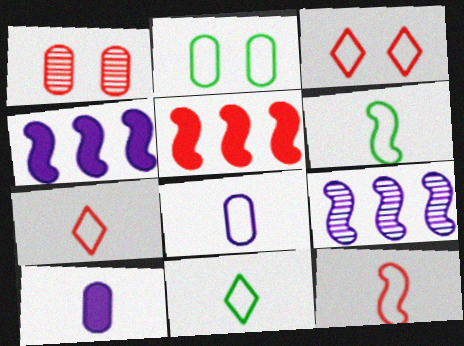[[1, 4, 11], 
[1, 5, 7], 
[6, 7, 8], 
[8, 11, 12]]